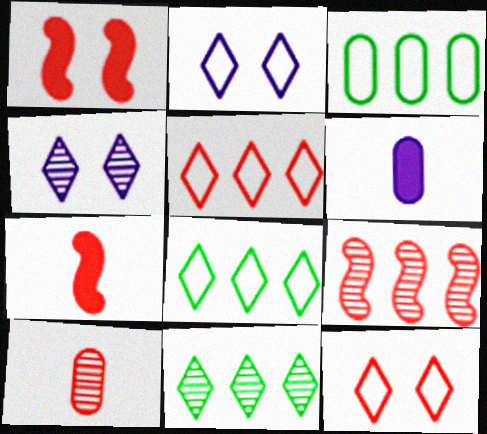[[1, 5, 10], 
[3, 4, 7]]